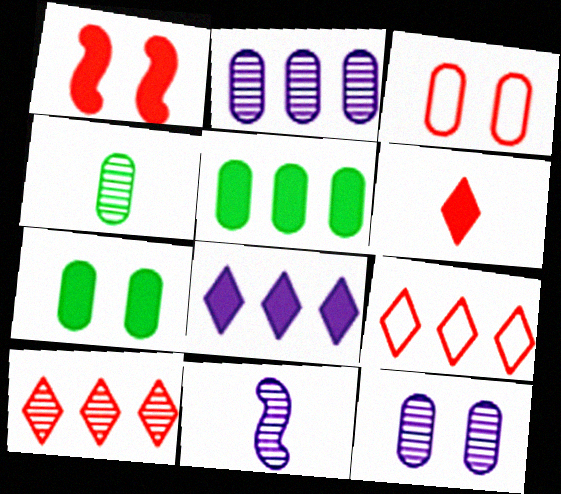[[3, 7, 12], 
[7, 9, 11]]